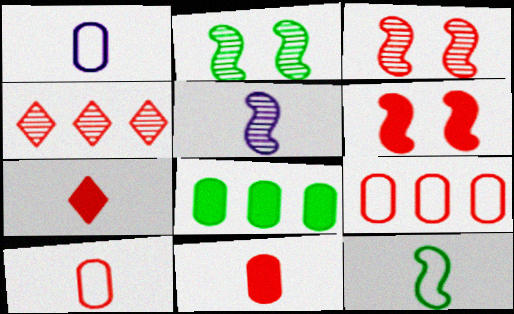[[3, 7, 9], 
[4, 6, 10]]